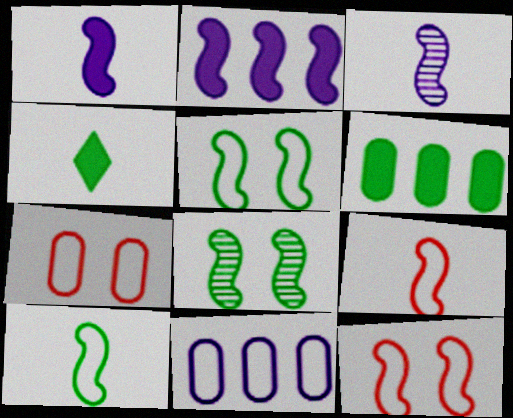[[2, 8, 9]]